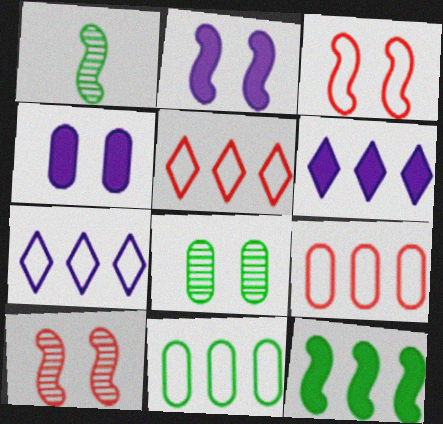[[1, 4, 5]]